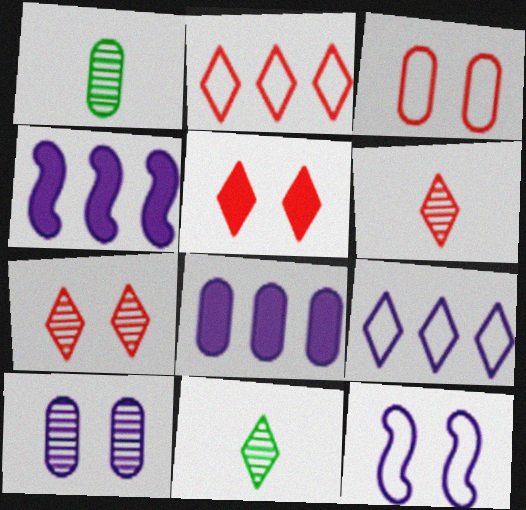[[1, 3, 8], 
[2, 5, 6], 
[3, 4, 11], 
[5, 9, 11]]